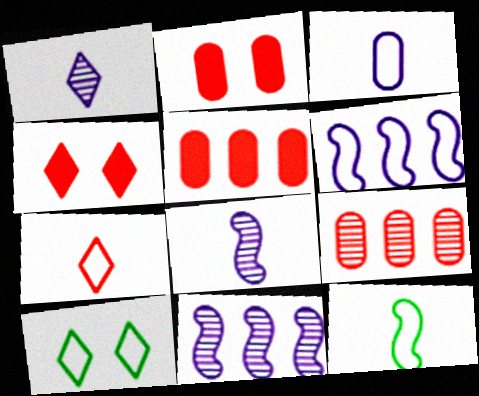[[3, 7, 12], 
[5, 8, 10]]